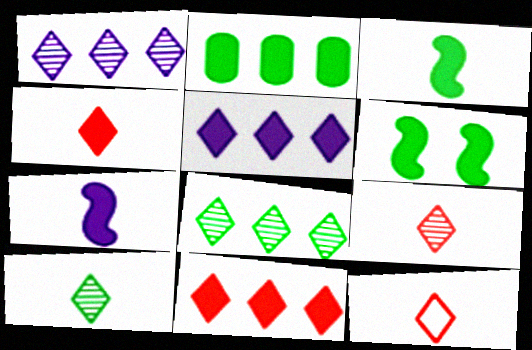[[4, 9, 12]]